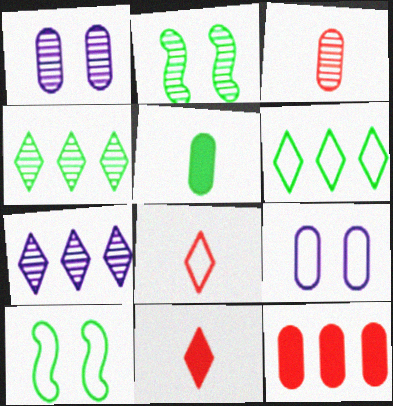[[2, 3, 7], 
[2, 5, 6], 
[4, 5, 10]]